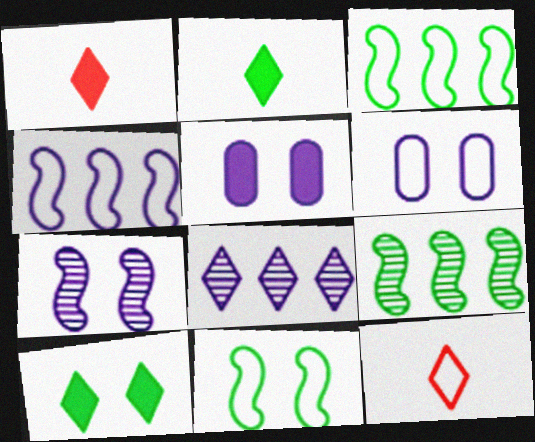[[1, 6, 9], 
[3, 6, 12], 
[5, 9, 12], 
[8, 10, 12]]